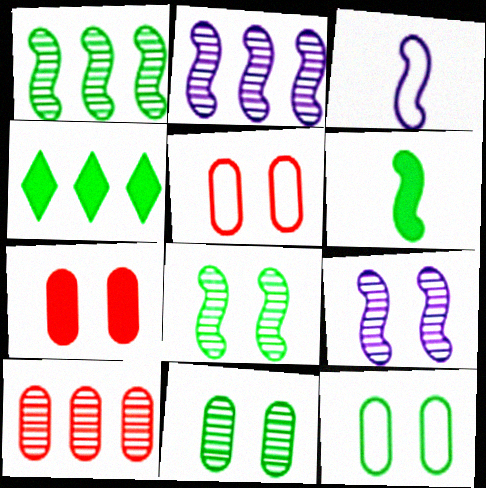[]